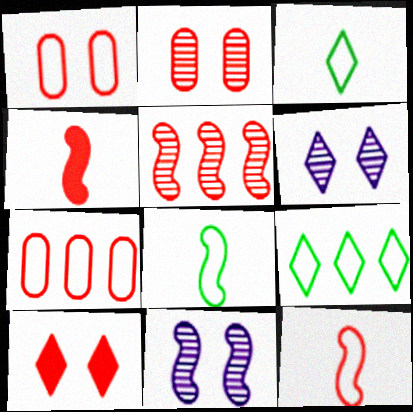[]